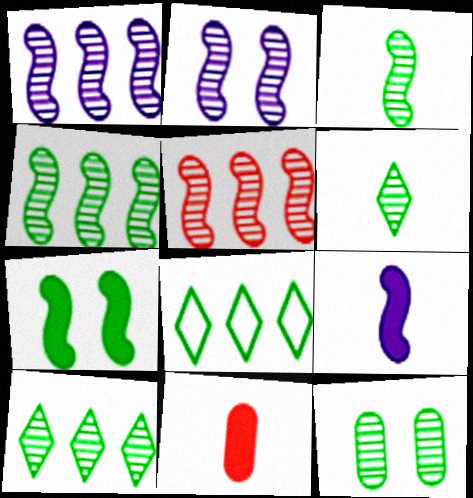[[1, 4, 5], 
[2, 3, 5], 
[2, 8, 11], 
[3, 10, 12], 
[4, 6, 12]]